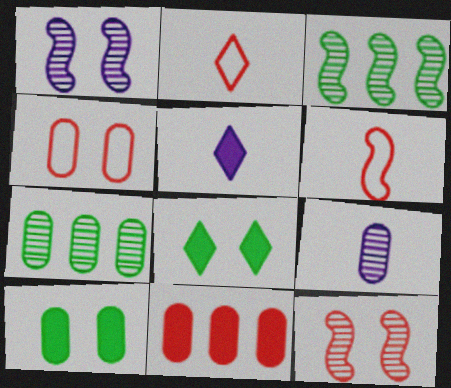[[1, 4, 8], 
[2, 11, 12], 
[3, 4, 5]]